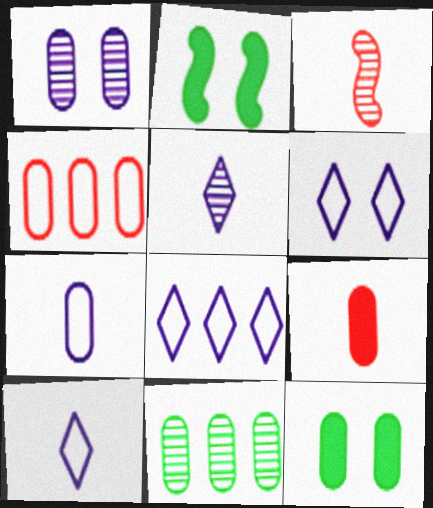[[2, 4, 5], 
[3, 8, 12], 
[6, 8, 10]]